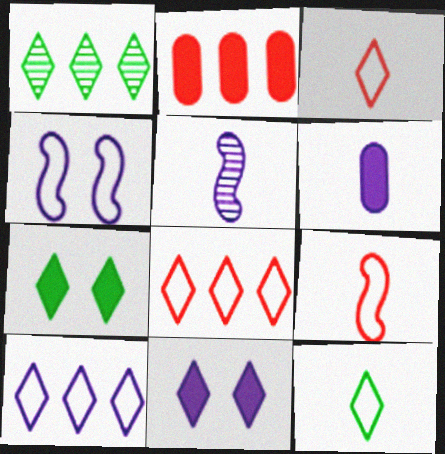[[1, 3, 11], 
[1, 7, 12]]